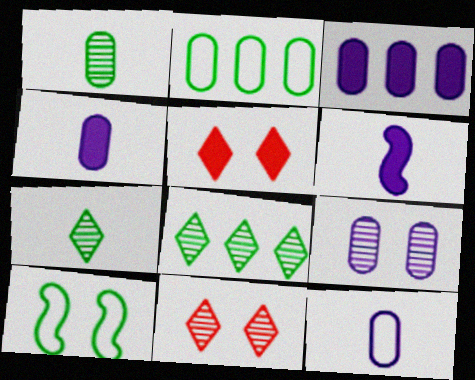[[2, 6, 11], 
[3, 9, 12], 
[5, 9, 10]]